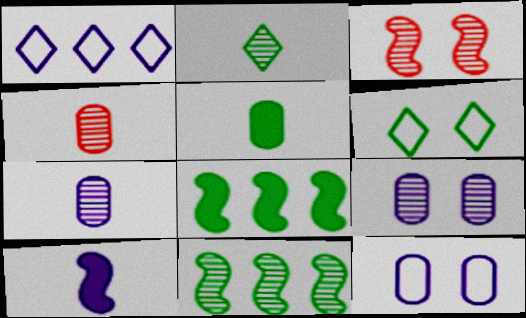[[1, 3, 5], 
[1, 9, 10], 
[5, 6, 11]]